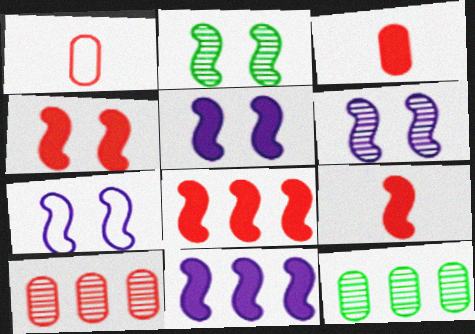[[2, 4, 7], 
[4, 8, 9], 
[5, 6, 7]]